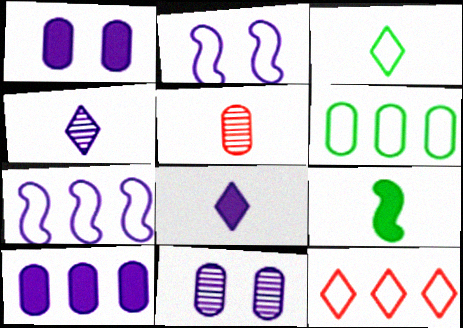[[1, 4, 7], 
[1, 5, 6], 
[2, 4, 10], 
[6, 7, 12], 
[7, 8, 11], 
[9, 11, 12]]